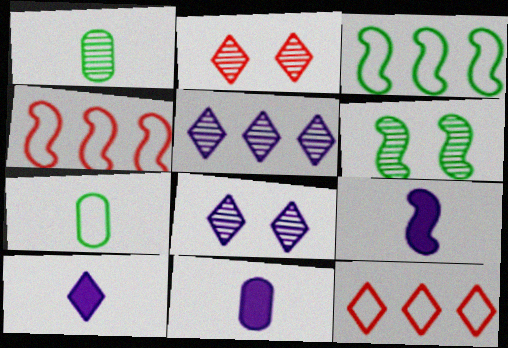[[2, 3, 11], 
[4, 6, 9], 
[6, 11, 12], 
[9, 10, 11]]